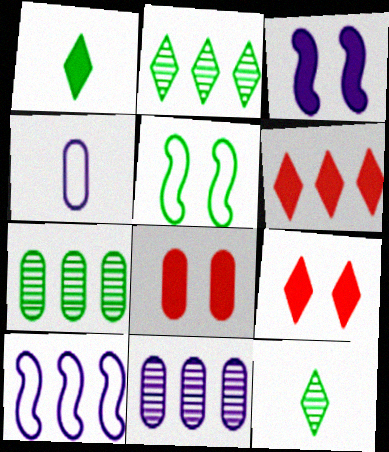[[1, 5, 7], 
[4, 7, 8], 
[6, 7, 10], 
[8, 10, 12]]